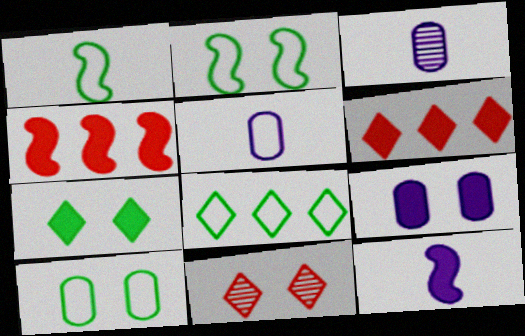[[1, 8, 10], 
[2, 3, 6], 
[2, 9, 11]]